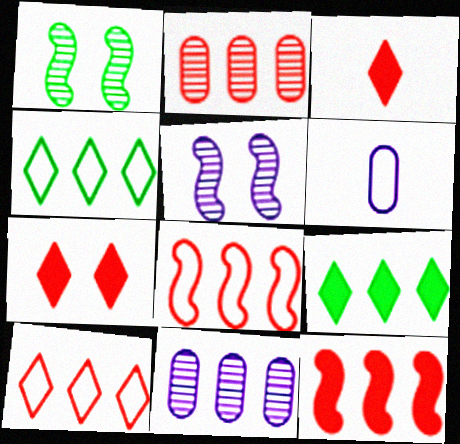[[2, 10, 12], 
[4, 11, 12], 
[8, 9, 11]]